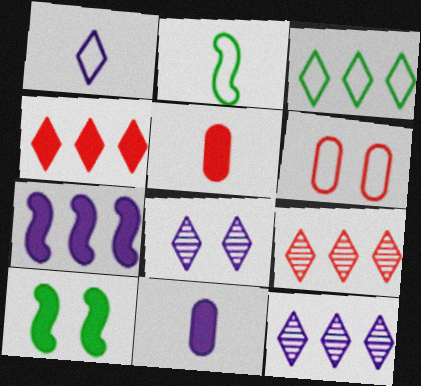[[3, 4, 12], 
[4, 10, 11], 
[6, 8, 10]]